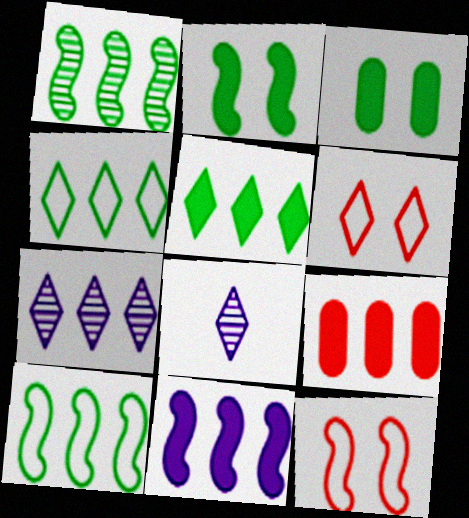[[5, 6, 8], 
[5, 9, 11], 
[7, 9, 10]]